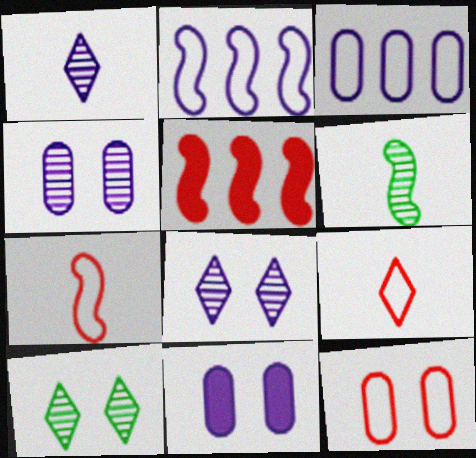[[1, 2, 11]]